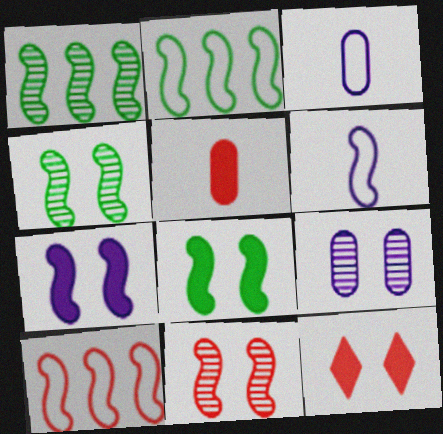[[1, 3, 12]]